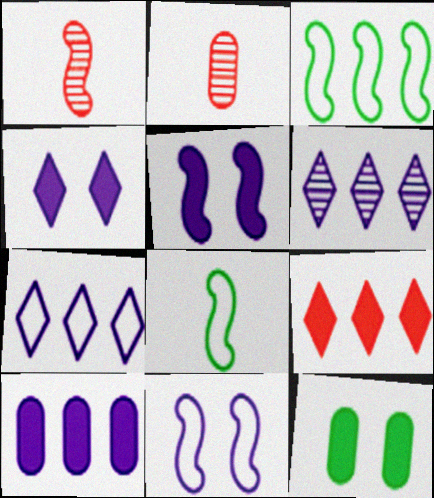[[1, 3, 5], 
[1, 7, 12], 
[2, 3, 4]]